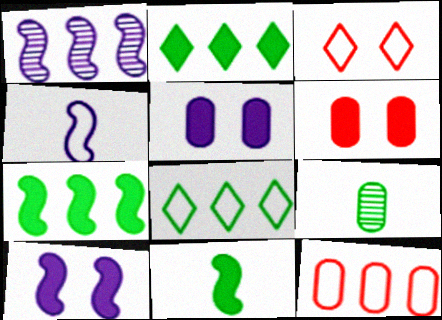[[1, 2, 12], 
[1, 4, 10], 
[5, 9, 12]]